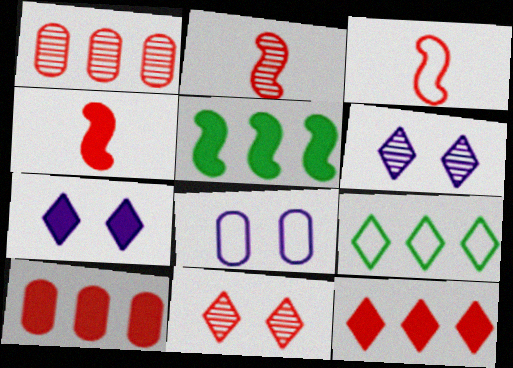[[1, 2, 11], 
[2, 3, 4], 
[3, 8, 9], 
[3, 10, 11]]